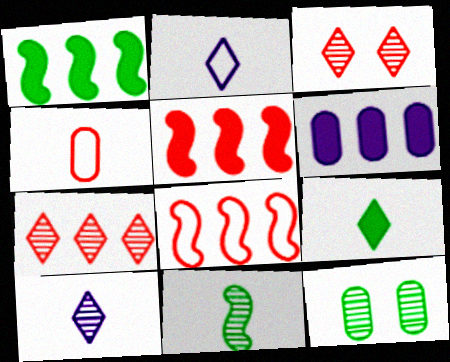[[2, 5, 12], 
[3, 4, 5], 
[4, 6, 12]]